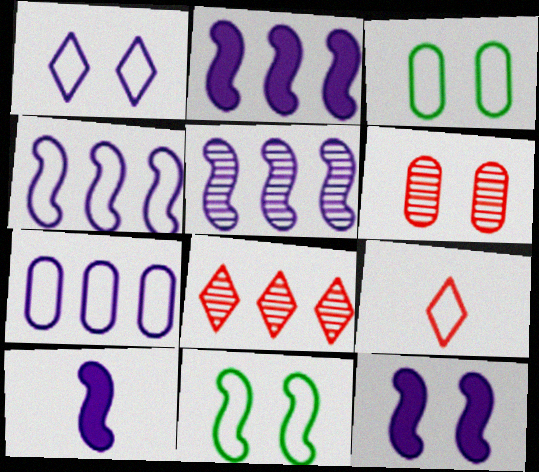[[2, 4, 5], 
[2, 10, 12], 
[3, 4, 9], 
[3, 8, 10], 
[7, 9, 11]]